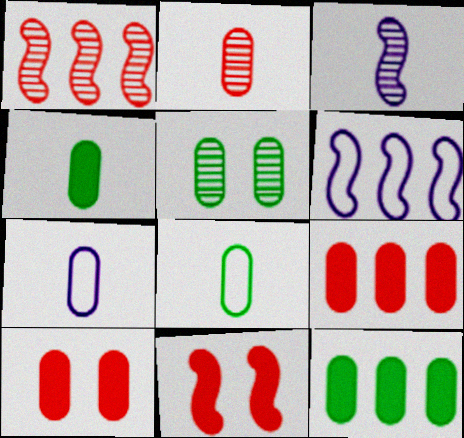[[2, 4, 7], 
[5, 7, 9], 
[5, 8, 12]]